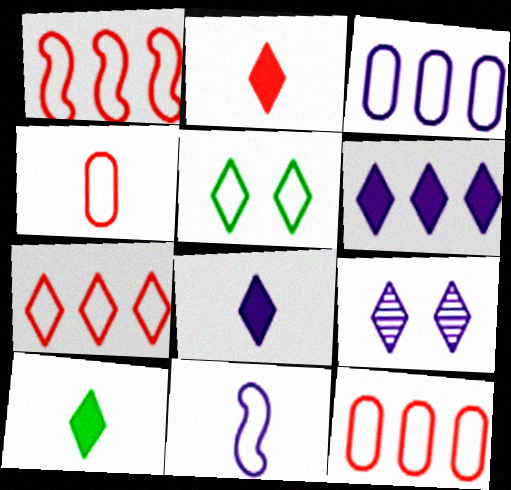[[1, 7, 12], 
[2, 8, 10], 
[5, 11, 12], 
[7, 9, 10]]